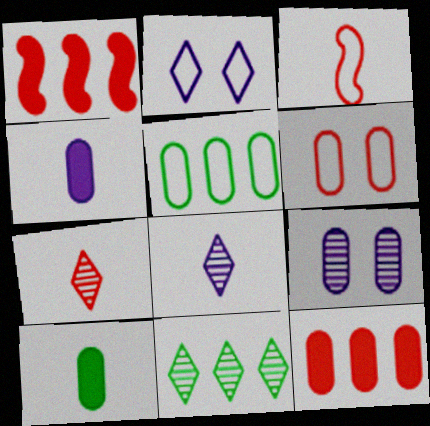[[1, 6, 7], 
[2, 3, 5], 
[3, 8, 10]]